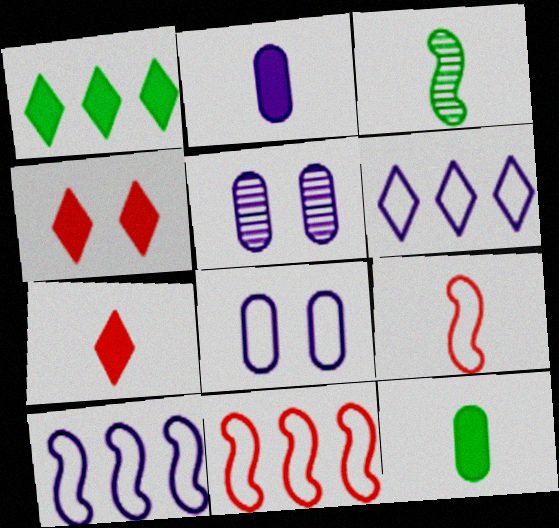[[1, 5, 9]]